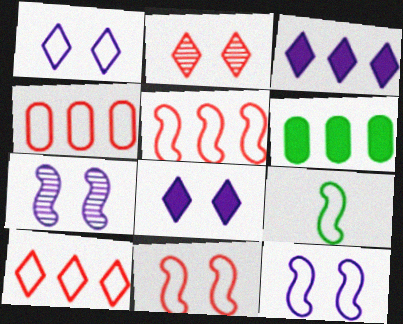[[1, 4, 9], 
[4, 5, 10], 
[5, 9, 12]]